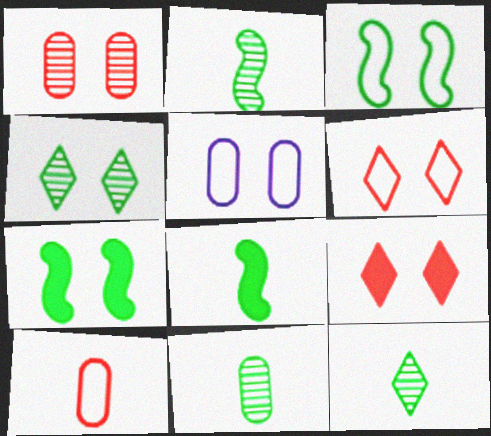[[2, 11, 12], 
[3, 5, 6]]